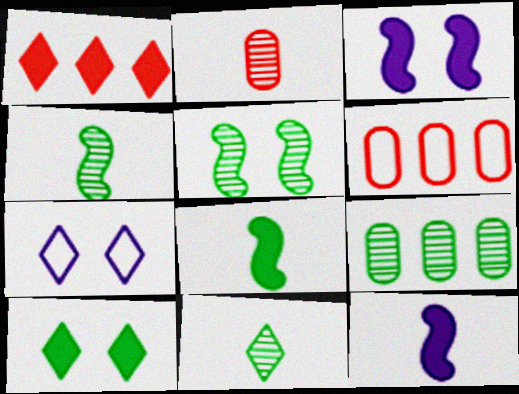[[1, 7, 11], 
[3, 6, 11], 
[5, 9, 11]]